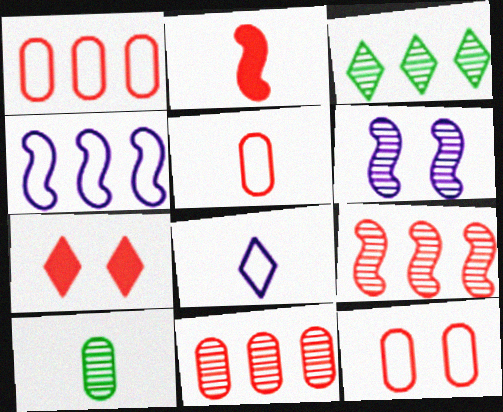[[1, 5, 12], 
[2, 8, 10], 
[3, 7, 8], 
[4, 7, 10], 
[5, 7, 9]]